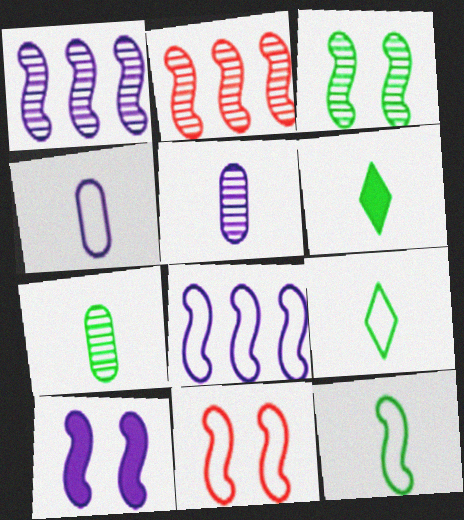[[2, 10, 12], 
[3, 10, 11], 
[6, 7, 12], 
[8, 11, 12]]